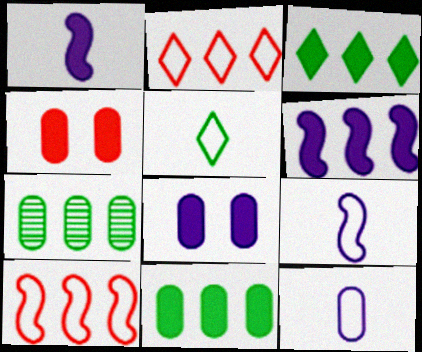[[1, 3, 4], 
[2, 6, 7], 
[4, 7, 12]]